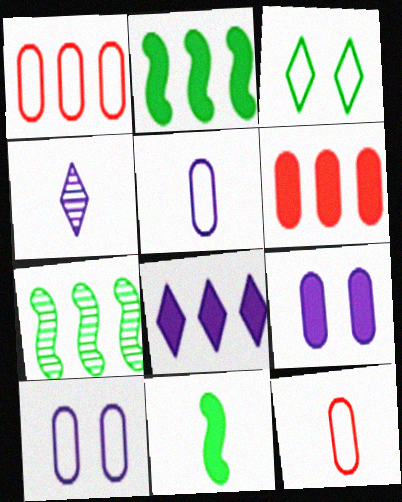[[1, 7, 8], 
[2, 6, 8], 
[4, 11, 12]]